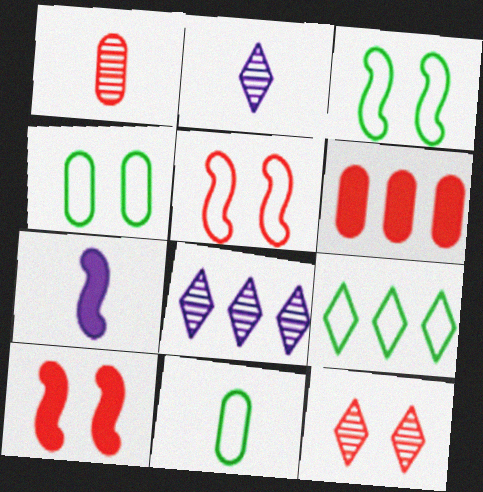[[2, 3, 6], 
[3, 9, 11], 
[8, 10, 11]]